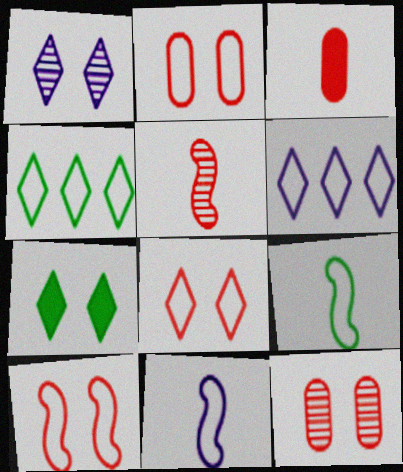[[1, 7, 8], 
[2, 4, 11], 
[2, 6, 9], 
[2, 8, 10]]